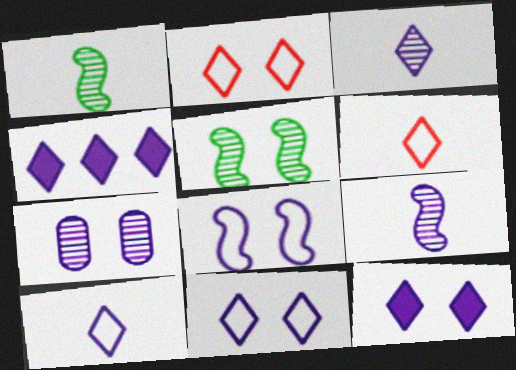[[3, 4, 11], 
[7, 8, 12]]